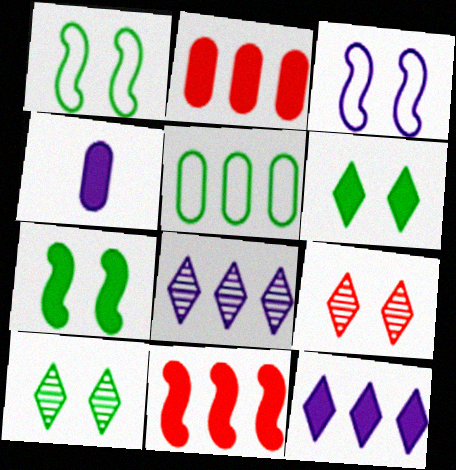[[3, 4, 8], 
[4, 6, 11], 
[5, 8, 11]]